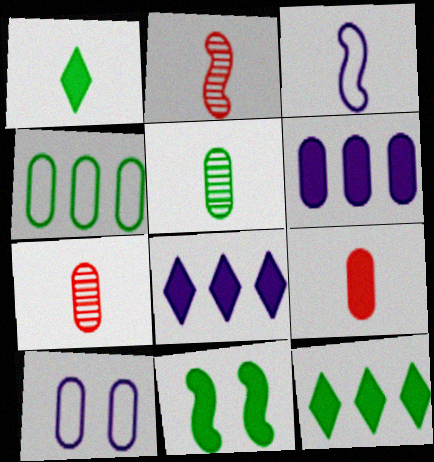[[1, 3, 7], 
[2, 10, 12], 
[8, 9, 11]]